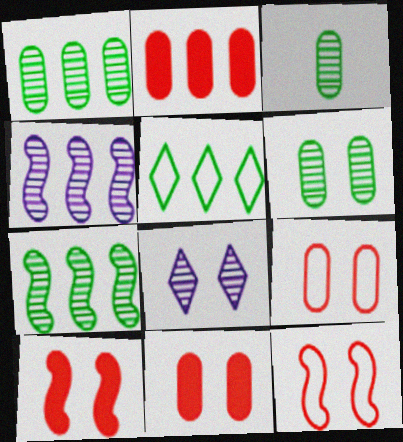[[1, 3, 6], 
[2, 4, 5]]